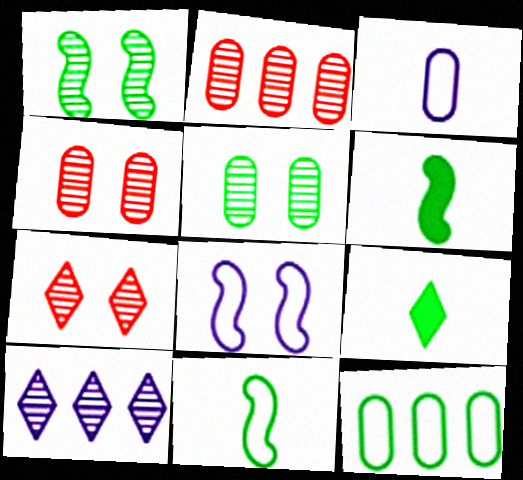[[1, 9, 12], 
[2, 8, 9]]